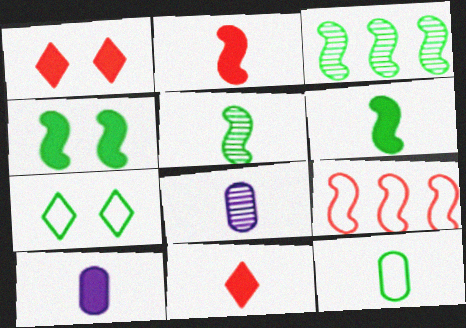[[6, 10, 11]]